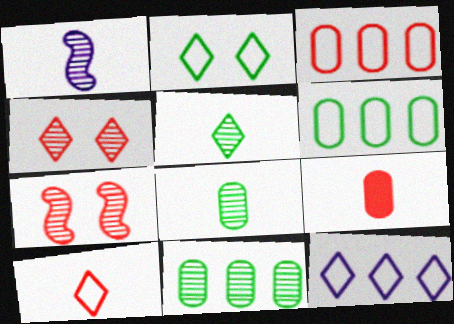[[1, 4, 11], 
[2, 10, 12]]